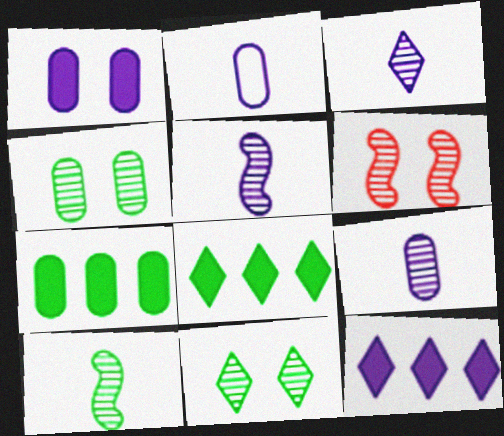[[2, 6, 8], 
[3, 5, 9]]